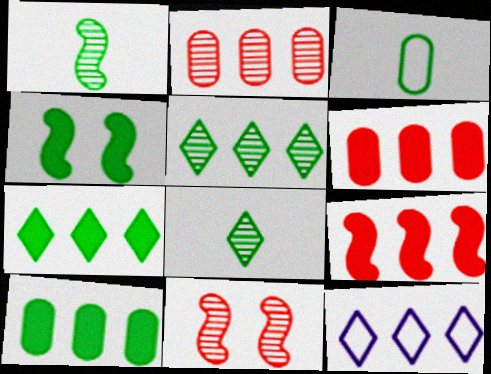[[3, 4, 5]]